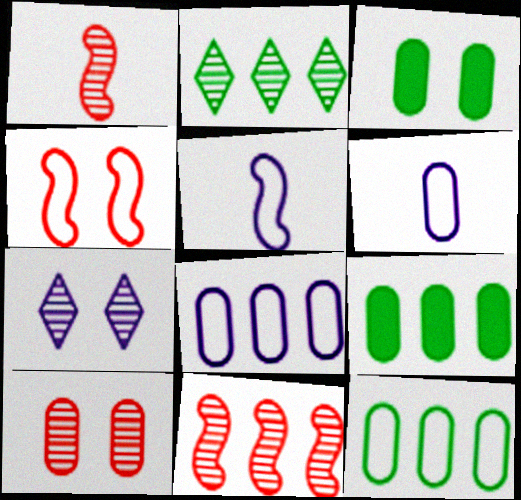[[3, 4, 7], 
[6, 9, 10]]